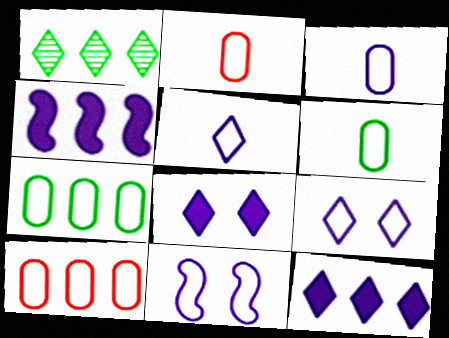[[1, 4, 10], 
[2, 3, 6]]